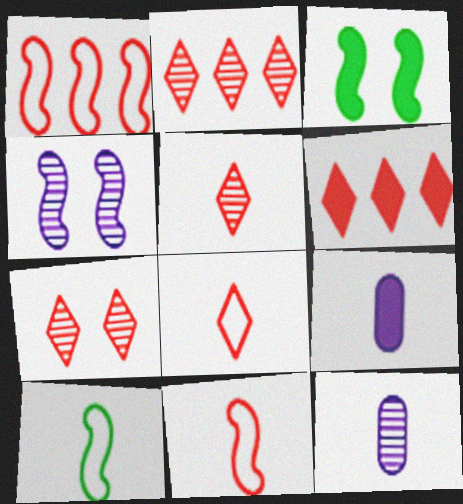[[2, 5, 7], 
[3, 6, 9], 
[5, 9, 10], 
[6, 7, 8]]